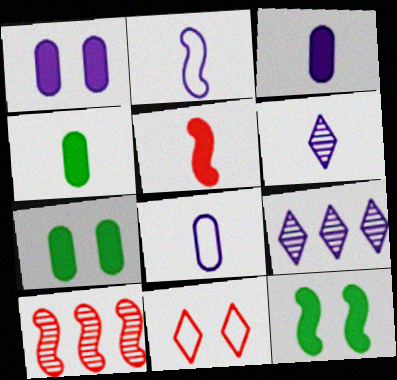[[1, 2, 9], 
[2, 3, 6], 
[2, 10, 12]]